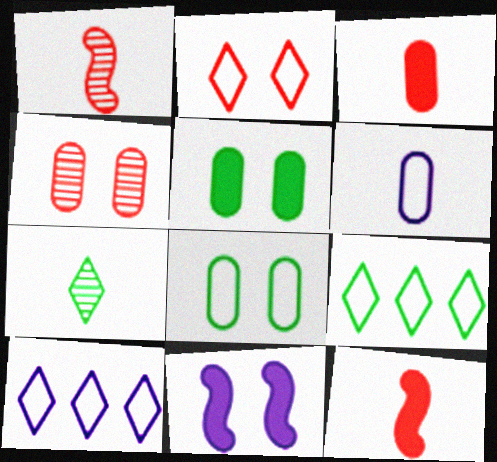[[1, 5, 10], 
[6, 7, 12]]